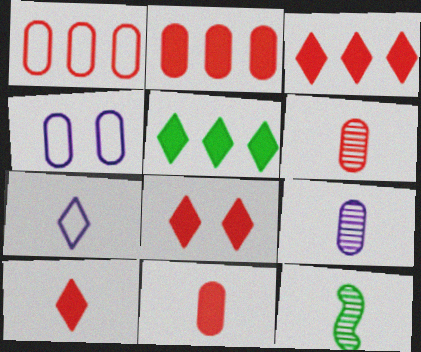[[3, 4, 12], 
[3, 8, 10], 
[7, 11, 12]]